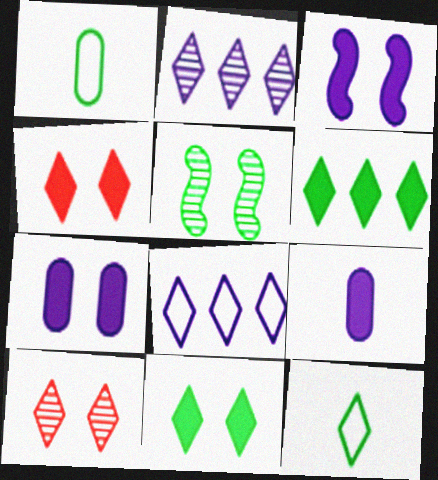[[1, 5, 6], 
[2, 4, 12]]